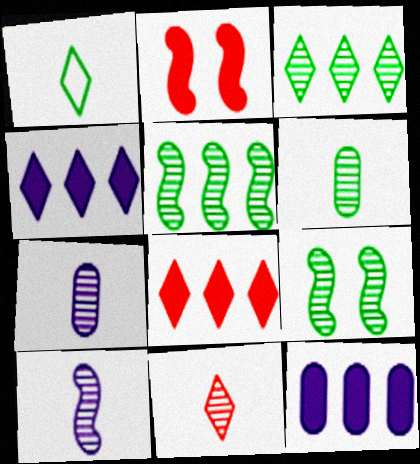[[3, 6, 9], 
[6, 10, 11]]